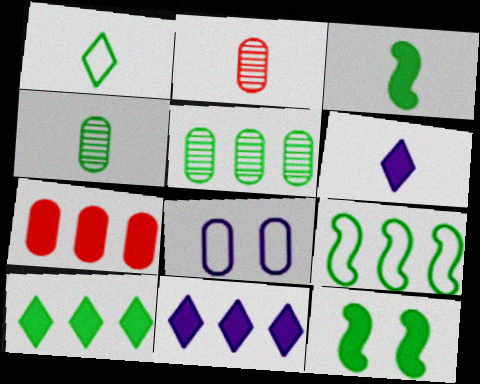[[1, 3, 4], 
[1, 5, 12], 
[4, 7, 8], 
[5, 9, 10], 
[6, 7, 12]]